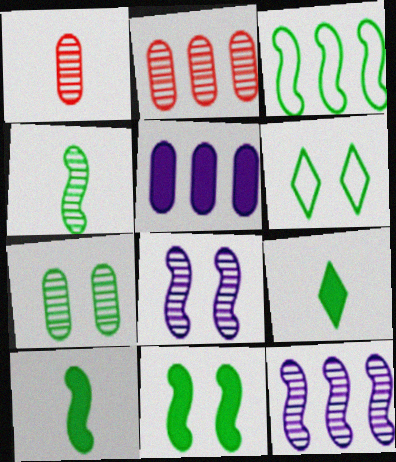[[3, 4, 11], 
[3, 7, 9], 
[6, 7, 11]]